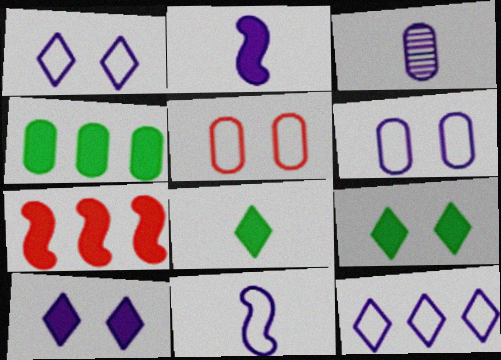[[3, 4, 5], 
[6, 11, 12]]